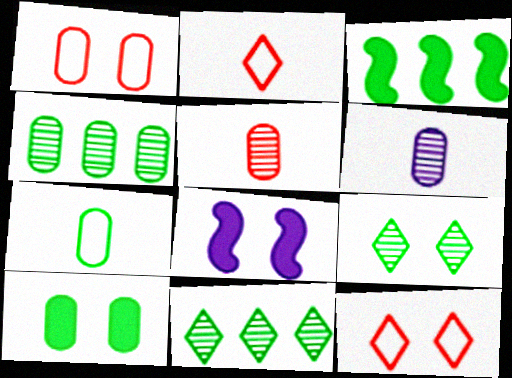[[1, 8, 9], 
[2, 4, 8], 
[3, 6, 12], 
[3, 7, 9], 
[4, 7, 10]]